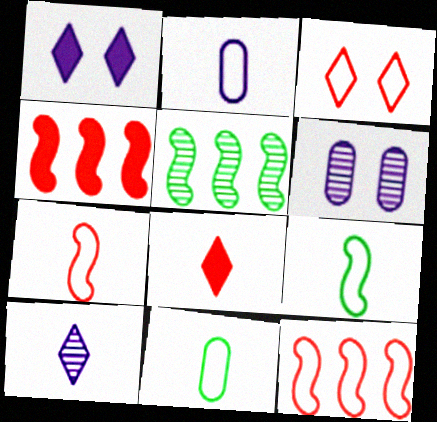[]